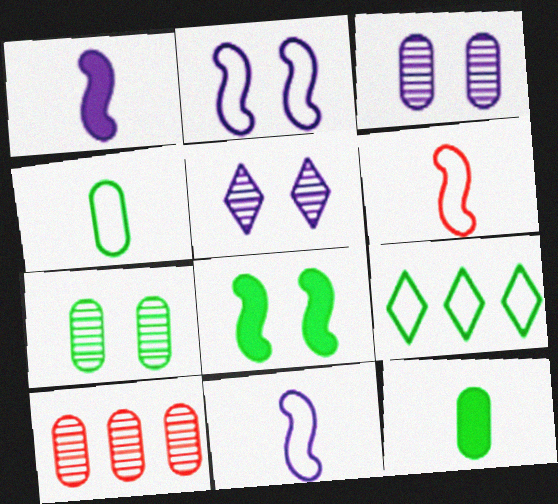[]